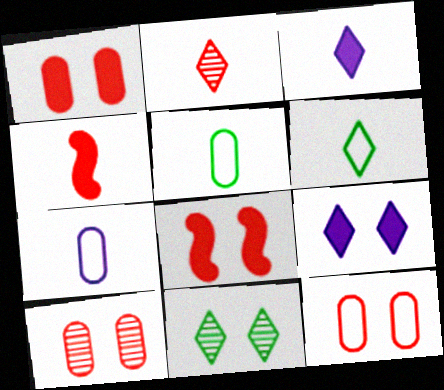[[1, 10, 12], 
[2, 3, 6]]